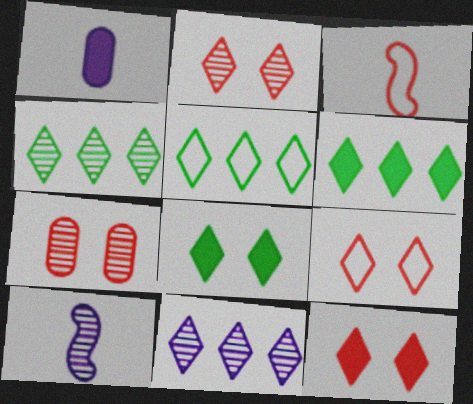[[2, 9, 12], 
[4, 5, 6], 
[4, 7, 10]]